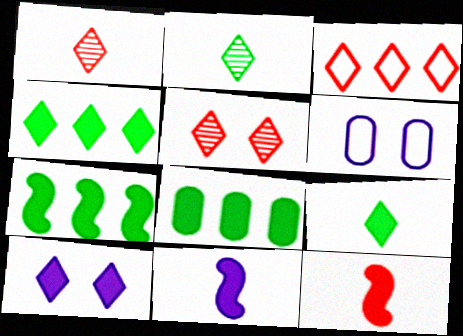[[1, 6, 7], 
[2, 3, 10], 
[4, 7, 8], 
[8, 10, 12]]